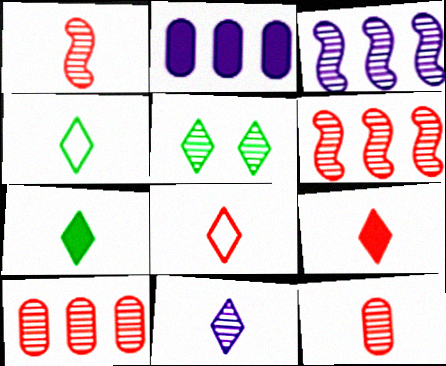[[3, 5, 12], 
[4, 9, 11], 
[7, 8, 11]]